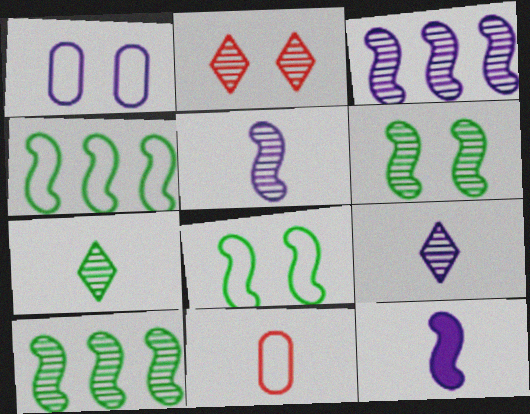[[7, 11, 12]]